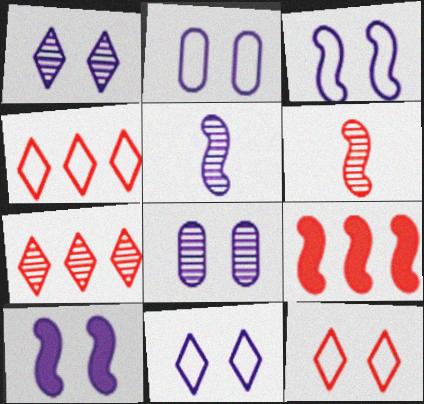[[1, 2, 10], 
[2, 3, 11], 
[8, 10, 11]]